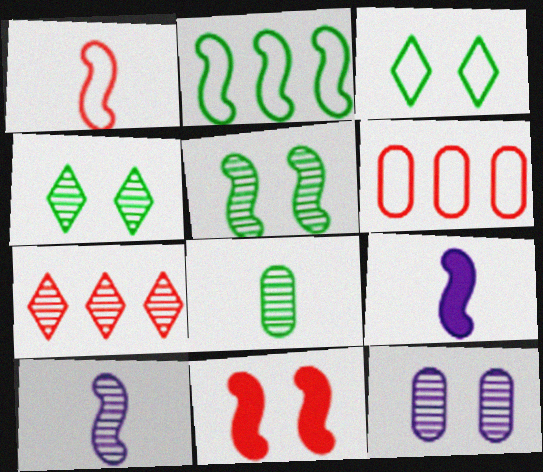[[2, 10, 11], 
[3, 11, 12], 
[4, 6, 9]]